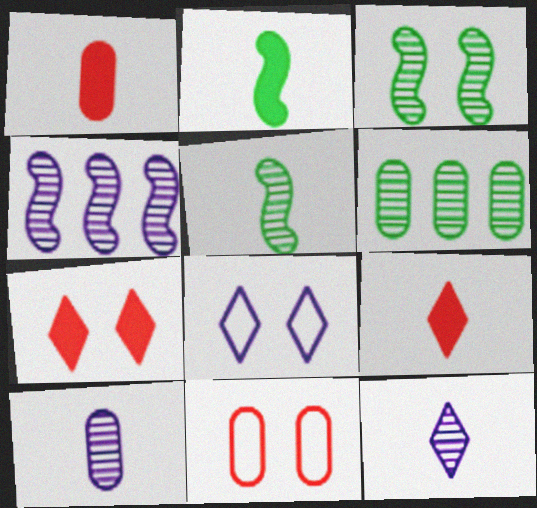[]